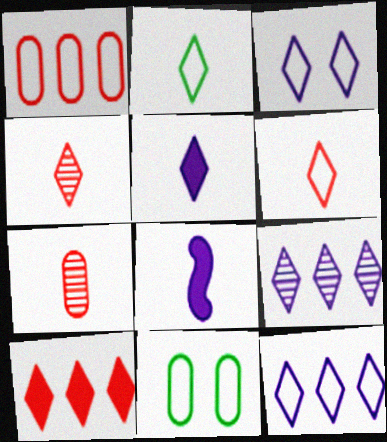[[2, 4, 5], 
[2, 7, 8], 
[3, 5, 9]]